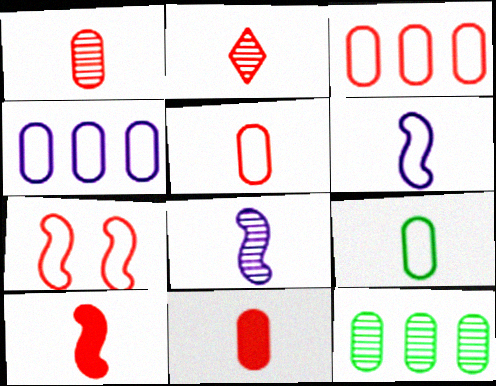[[1, 5, 11], 
[2, 5, 10]]